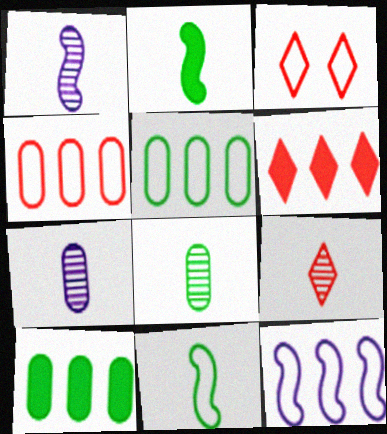[[1, 3, 10], 
[1, 8, 9], 
[3, 6, 9]]